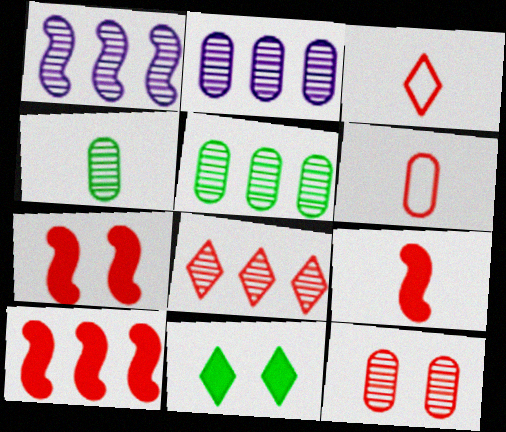[[1, 5, 8], 
[1, 6, 11], 
[2, 4, 12], 
[3, 10, 12], 
[6, 7, 8], 
[7, 9, 10]]